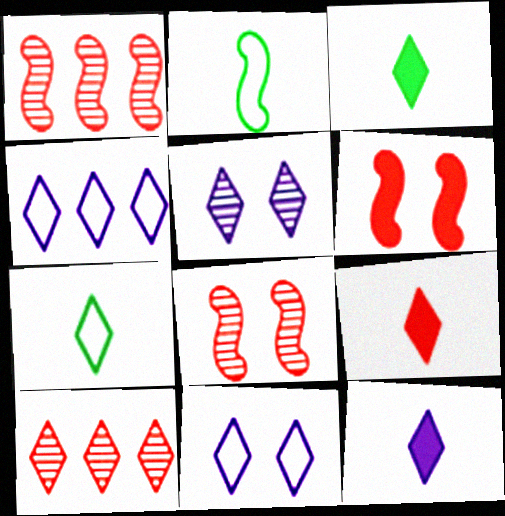[[3, 9, 12], 
[3, 10, 11], 
[4, 5, 12]]